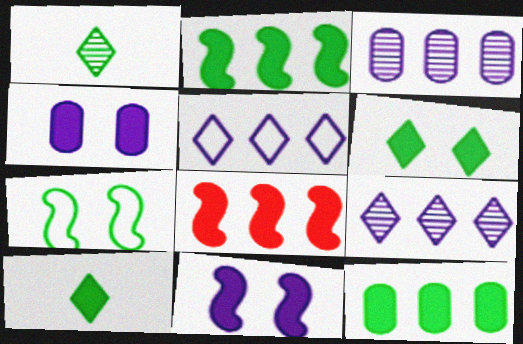[[1, 7, 12], 
[4, 8, 10]]